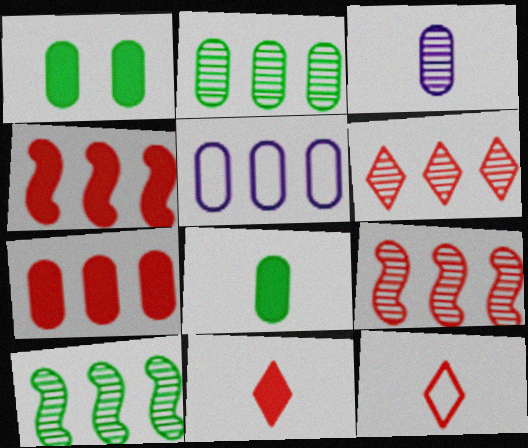[[2, 5, 7]]